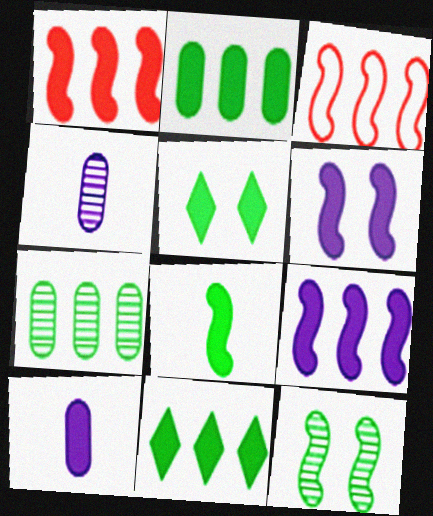[[1, 5, 10], 
[1, 6, 8], 
[2, 5, 8], 
[3, 4, 5]]